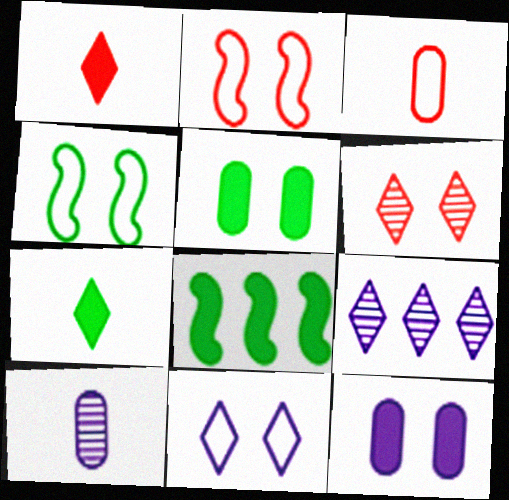[[1, 8, 12], 
[4, 6, 12], 
[5, 7, 8]]